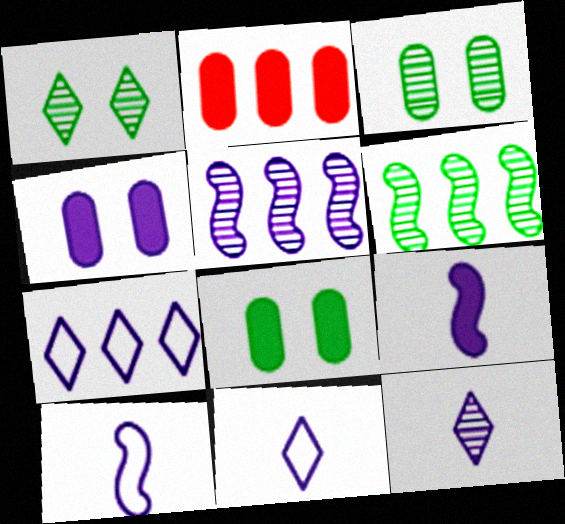[[1, 2, 10], 
[2, 6, 7], 
[4, 5, 11]]